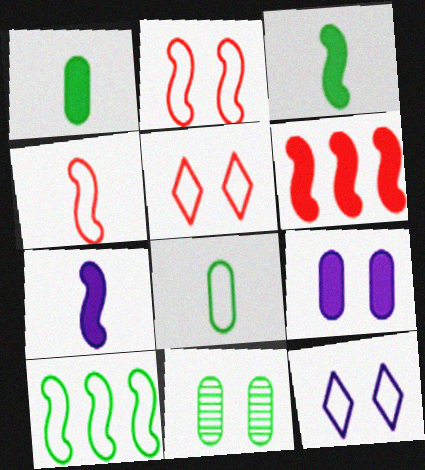[]